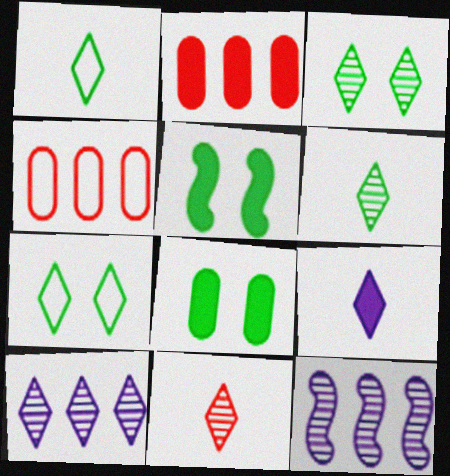[[1, 9, 11], 
[2, 5, 9], 
[3, 10, 11]]